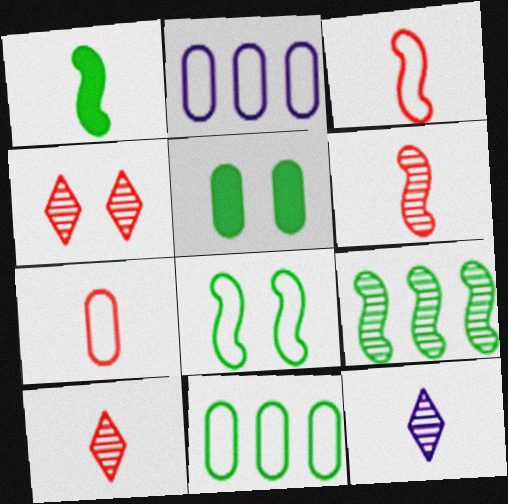[[1, 2, 4], 
[1, 7, 12], 
[1, 8, 9]]